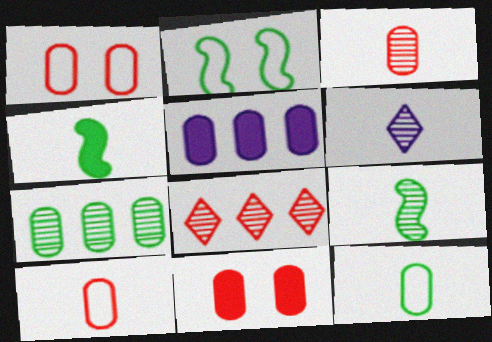[[3, 6, 9], 
[4, 6, 10]]